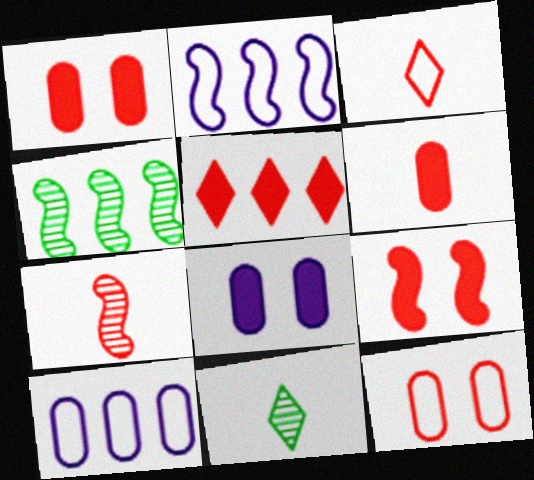[[1, 2, 11], 
[3, 4, 8], 
[3, 6, 7], 
[4, 5, 10], 
[5, 6, 9], 
[5, 7, 12], 
[9, 10, 11]]